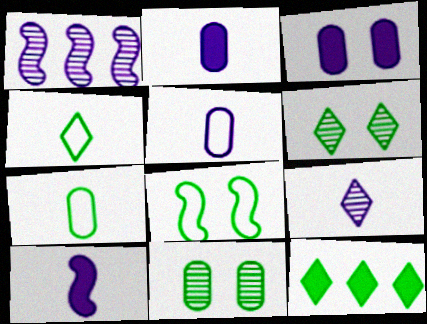[[4, 6, 12], 
[5, 9, 10]]